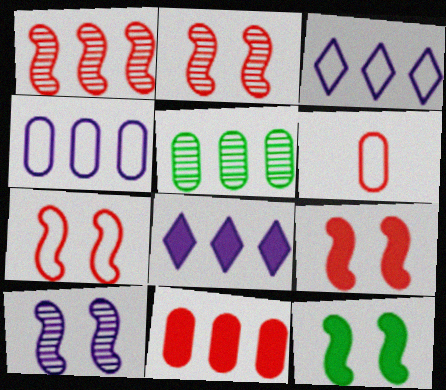[[2, 7, 9], 
[4, 5, 11], 
[7, 10, 12]]